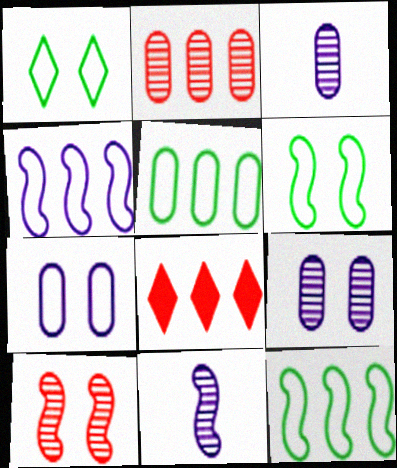[[3, 6, 8]]